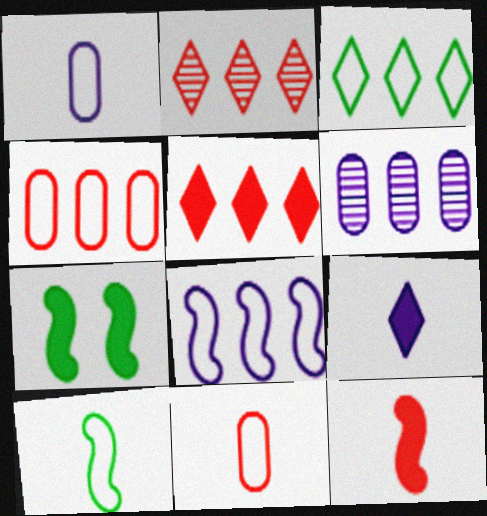[[1, 2, 7], 
[3, 4, 8]]